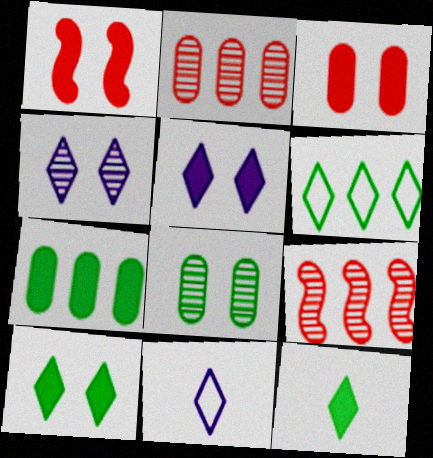[]